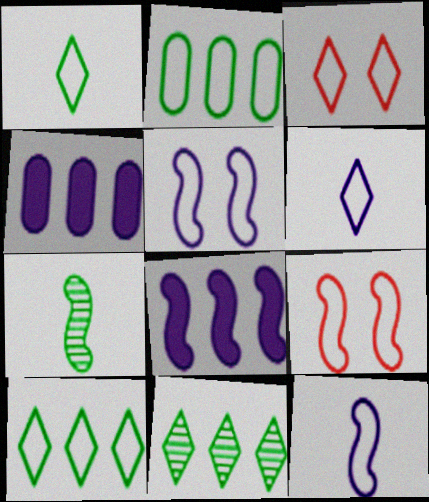[[2, 3, 12], 
[2, 6, 9], 
[3, 4, 7], 
[3, 6, 10], 
[7, 8, 9]]